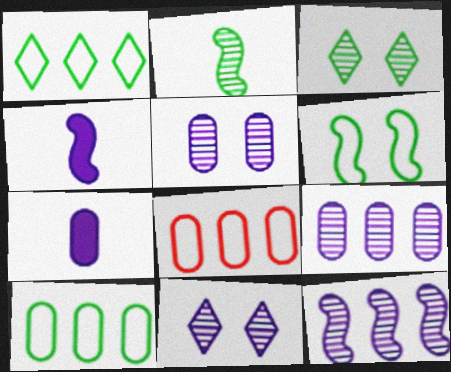[[3, 4, 8]]